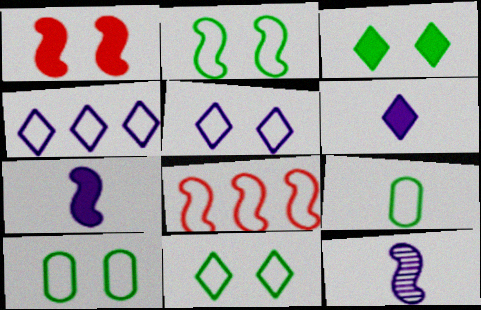[[2, 10, 11], 
[5, 8, 9]]